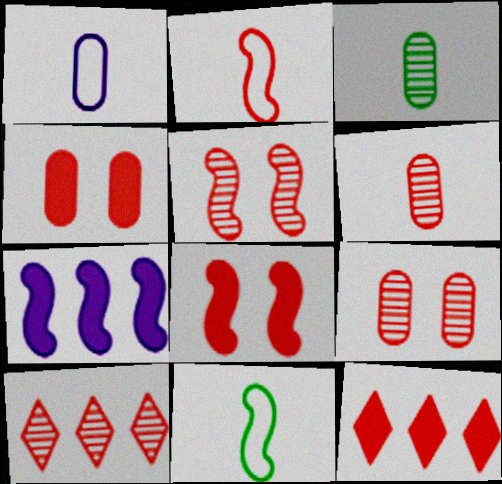[[2, 4, 10], 
[2, 9, 12], 
[5, 6, 10], 
[5, 7, 11]]